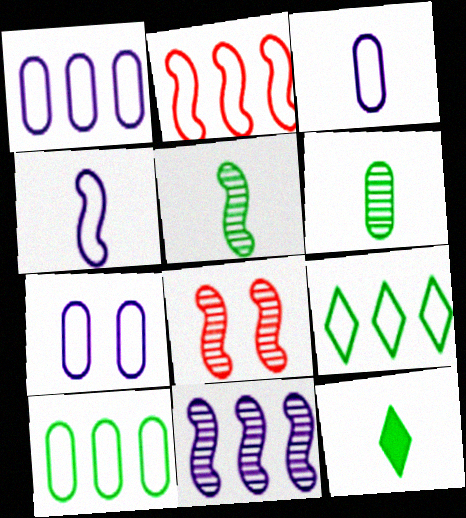[[1, 2, 9], 
[1, 3, 7], 
[1, 8, 12], 
[5, 8, 11]]